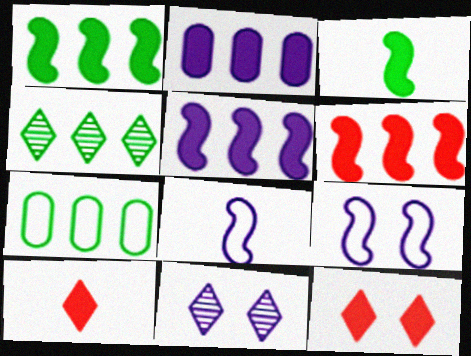[[1, 4, 7], 
[1, 5, 6], 
[2, 3, 12], 
[2, 8, 11]]